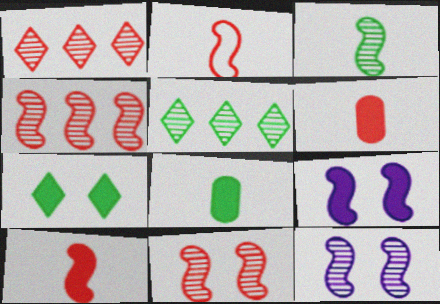[[3, 4, 12]]